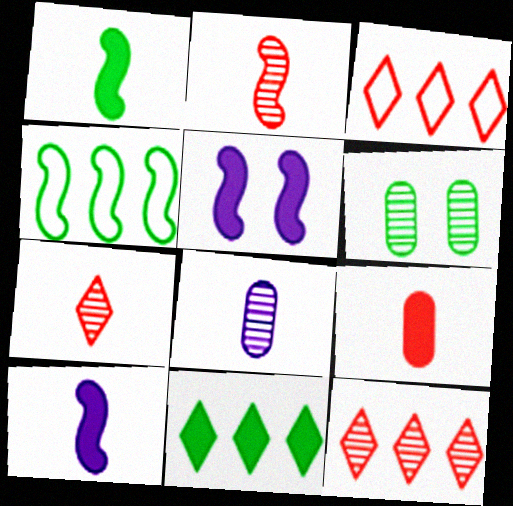[[2, 4, 5], 
[3, 6, 10], 
[5, 9, 11]]